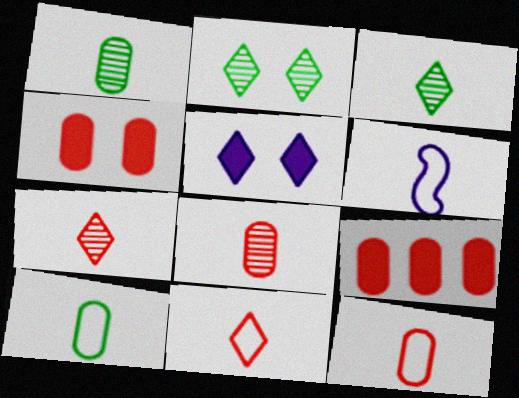[[2, 6, 9], 
[6, 10, 11]]